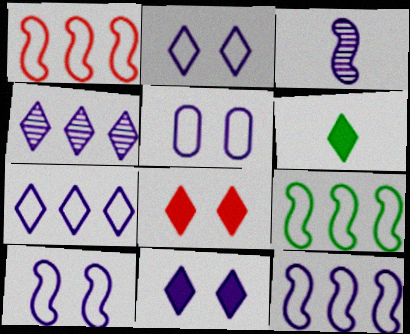[[1, 9, 12], 
[2, 5, 10]]